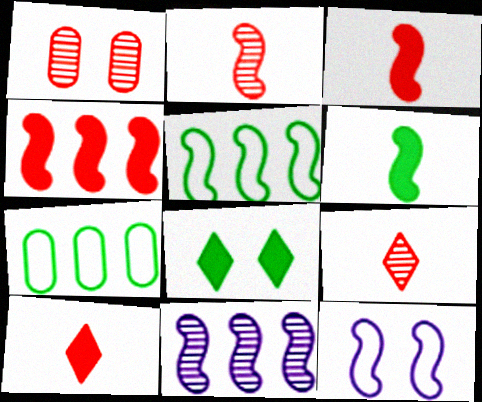[[1, 8, 12], 
[4, 5, 11]]